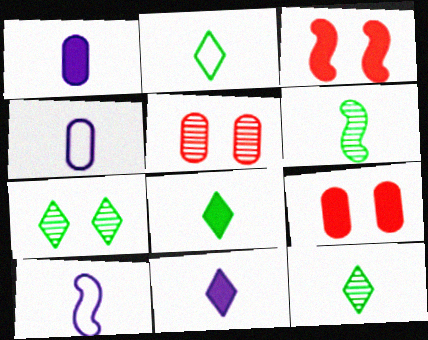[[2, 8, 12]]